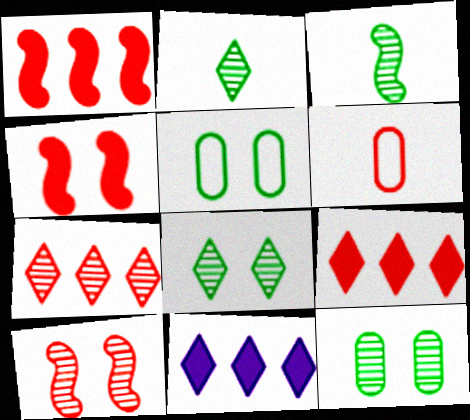[[4, 6, 7], 
[6, 9, 10]]